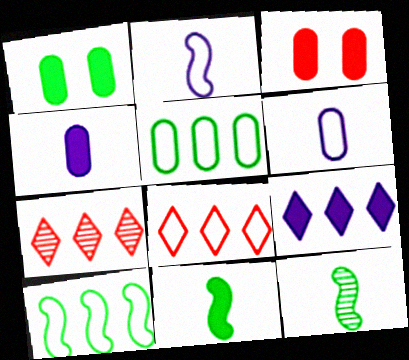[[1, 2, 7], 
[3, 9, 11]]